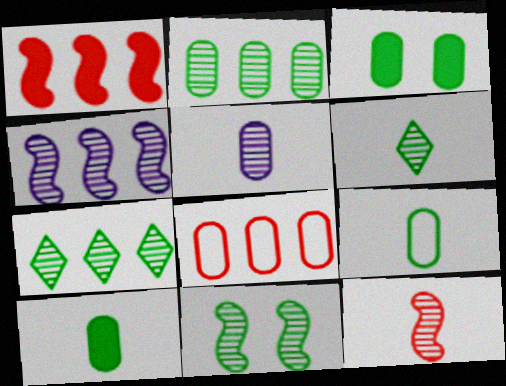[[2, 3, 9], 
[2, 6, 11], 
[3, 5, 8], 
[4, 11, 12], 
[5, 6, 12]]